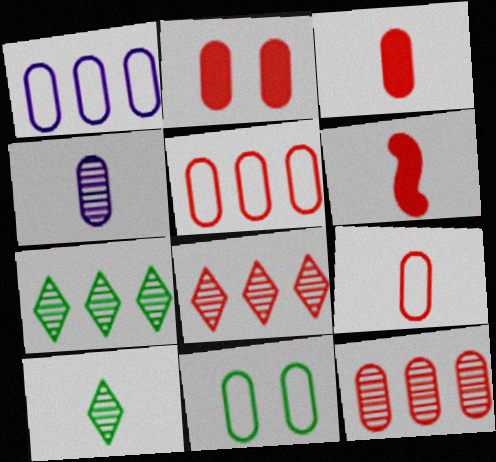[[1, 9, 11], 
[2, 9, 12]]